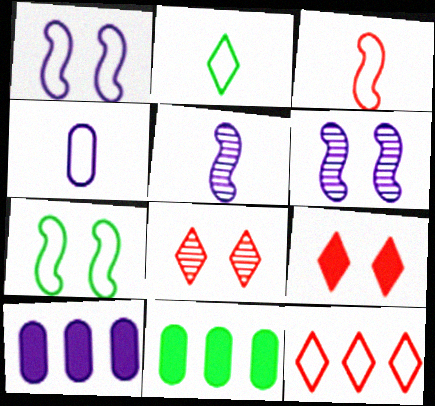[[2, 3, 4], 
[4, 7, 12]]